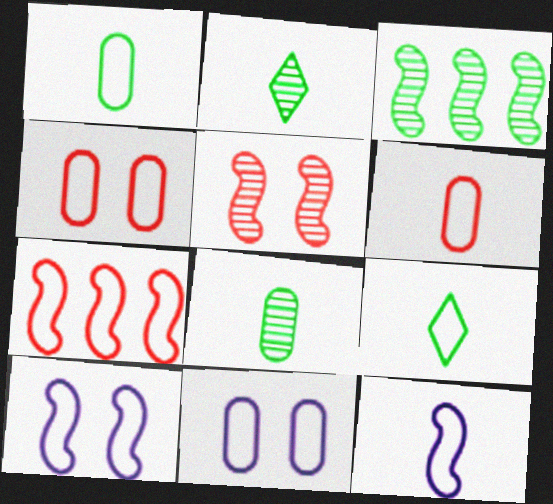[[6, 9, 12], 
[7, 9, 11]]